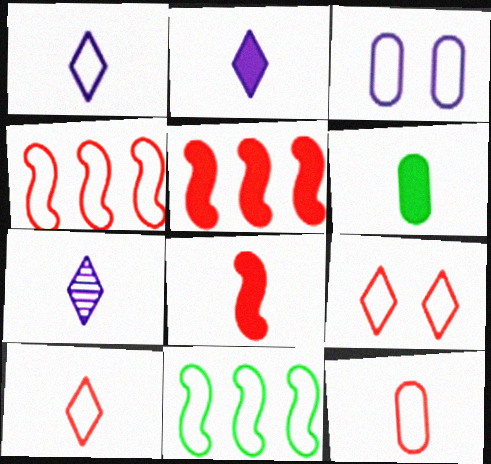[[1, 2, 7], 
[2, 6, 8], 
[3, 10, 11], 
[4, 9, 12]]